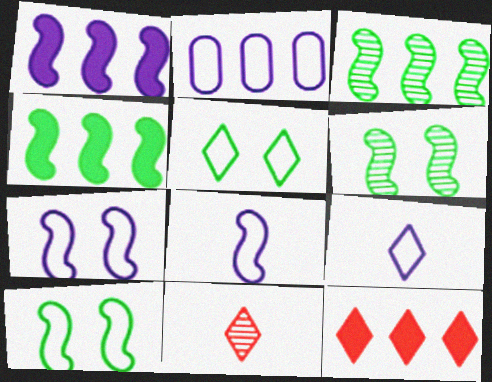[[2, 3, 12], 
[2, 7, 9]]